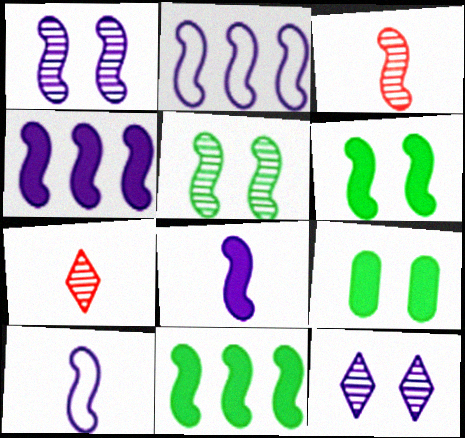[[1, 2, 8], 
[1, 4, 10], 
[2, 3, 6], 
[2, 7, 9]]